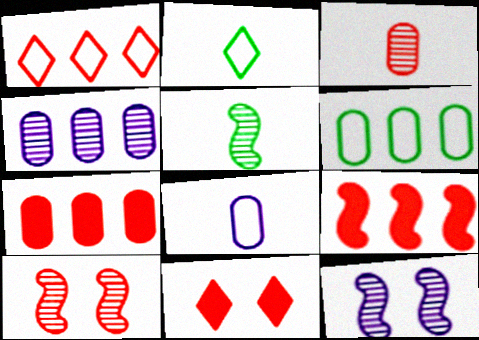[[2, 7, 12], 
[4, 6, 7]]